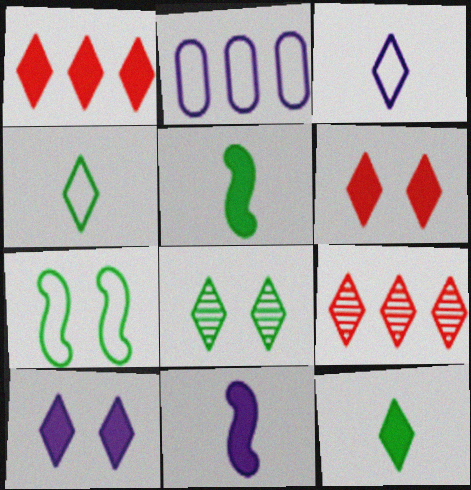[[1, 3, 8], 
[1, 10, 12], 
[4, 9, 10]]